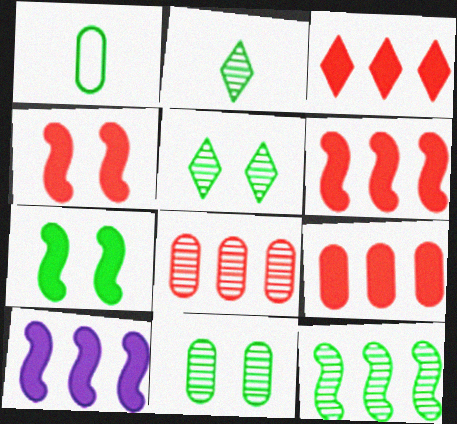[[2, 11, 12], 
[3, 6, 9]]